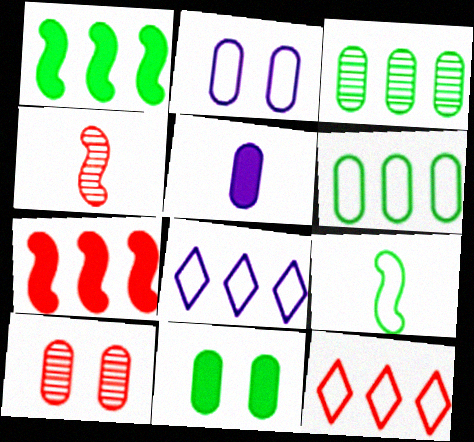[[2, 9, 12], 
[2, 10, 11], 
[3, 7, 8], 
[4, 8, 11], 
[5, 6, 10]]